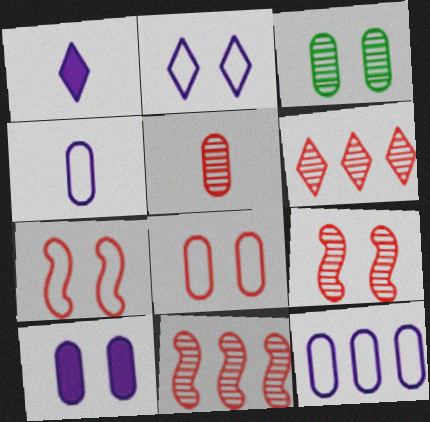[[3, 8, 10], 
[5, 6, 9]]